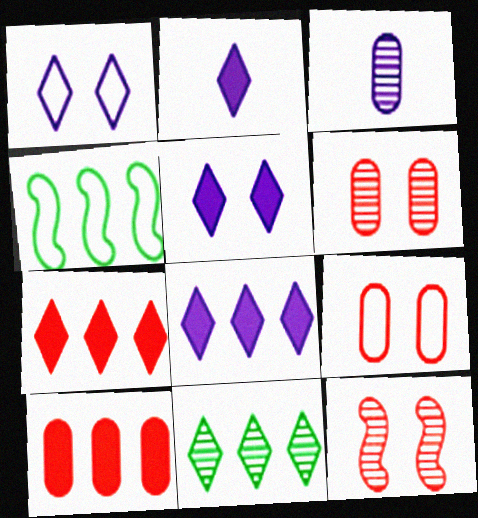[[2, 4, 6], 
[2, 5, 8], 
[3, 11, 12]]